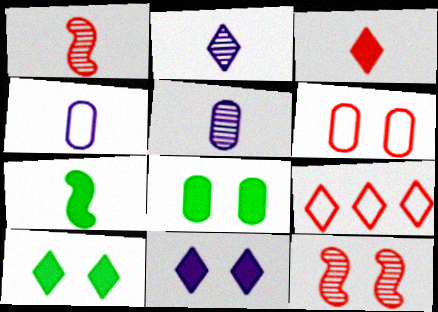[[2, 9, 10]]